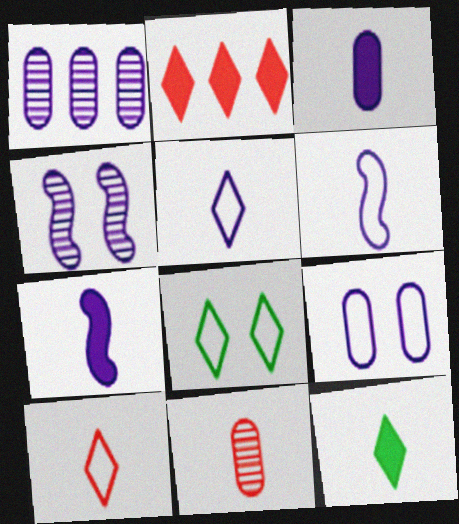[[1, 3, 9], 
[6, 11, 12]]